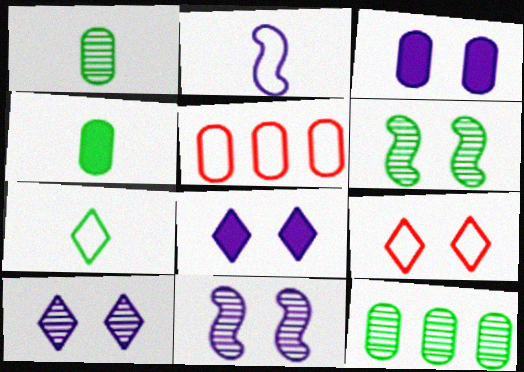[[1, 3, 5], 
[3, 6, 9]]